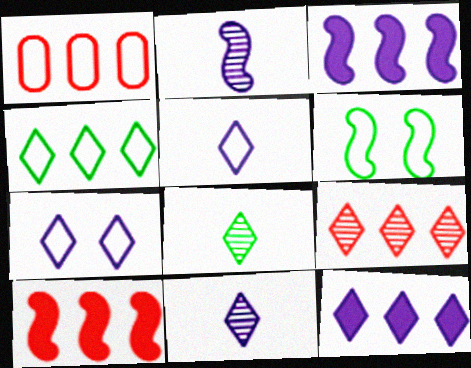[[1, 5, 6], 
[1, 9, 10], 
[2, 6, 10], 
[4, 9, 12], 
[7, 11, 12]]